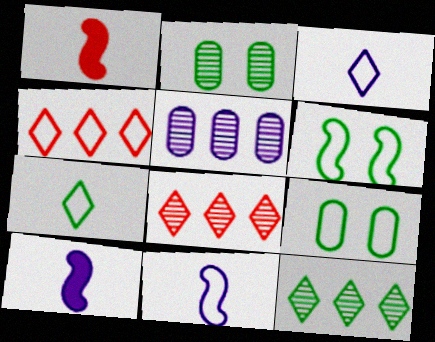[[2, 4, 10], 
[4, 9, 11], 
[8, 9, 10]]